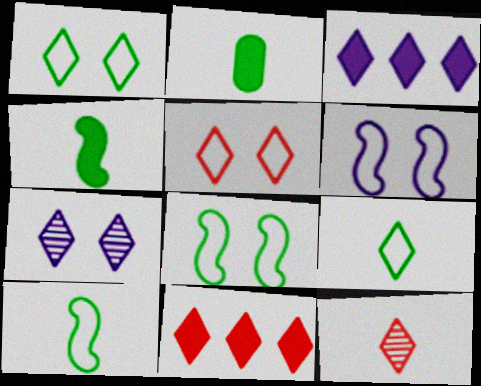[[1, 3, 12], 
[5, 11, 12], 
[7, 9, 11]]